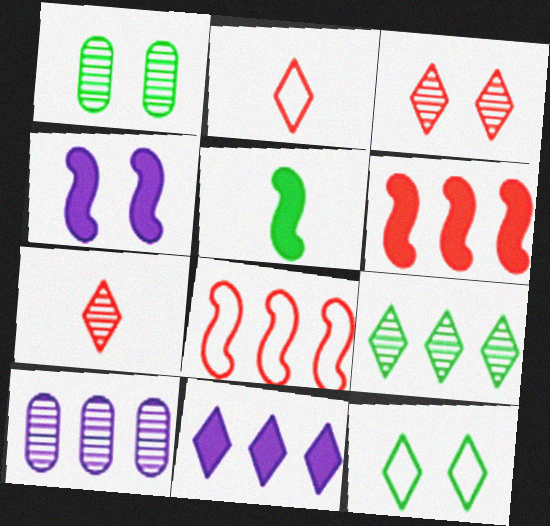[[4, 5, 6], 
[7, 11, 12]]